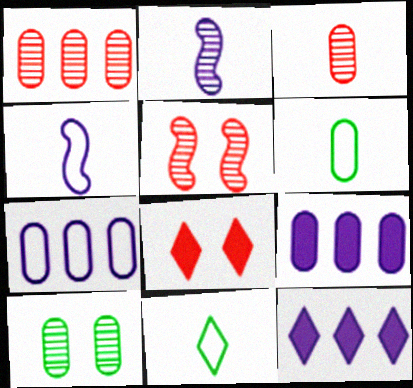[[5, 6, 12], 
[5, 9, 11]]